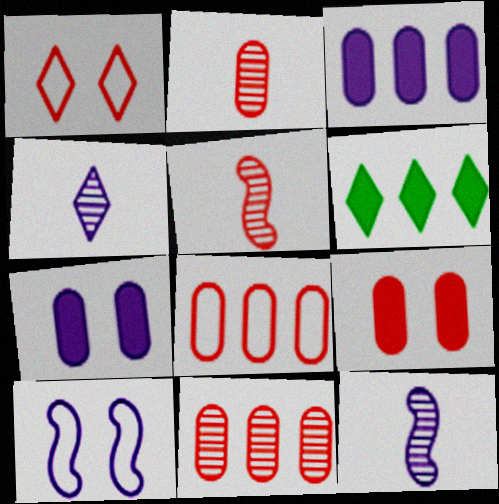[[1, 4, 6], 
[2, 6, 10], 
[2, 8, 9], 
[3, 4, 10]]